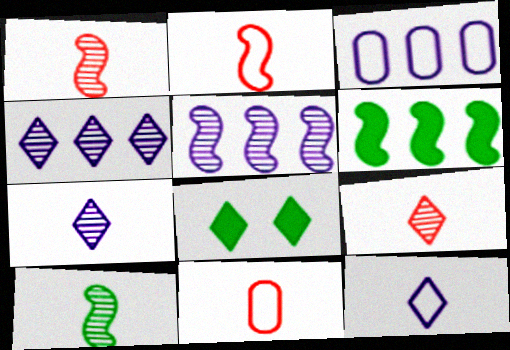[[1, 3, 8], 
[5, 8, 11]]